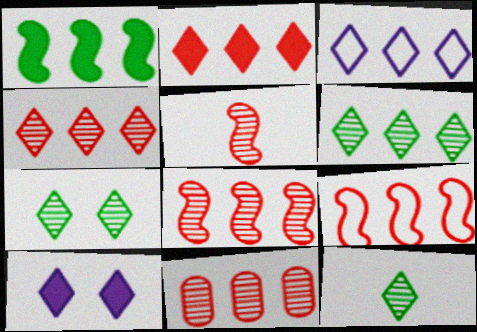[[1, 3, 11], 
[2, 3, 6], 
[2, 9, 11], 
[4, 8, 11], 
[6, 7, 12]]